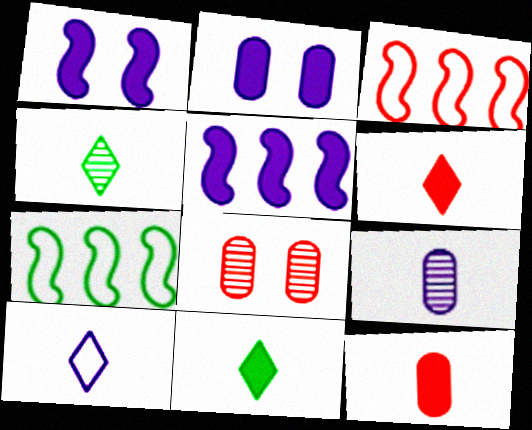[[2, 3, 4], 
[3, 6, 8], 
[4, 6, 10]]